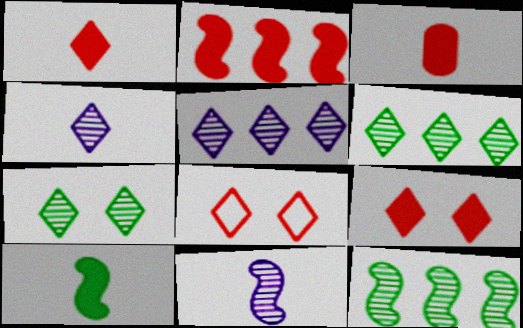[[2, 3, 9]]